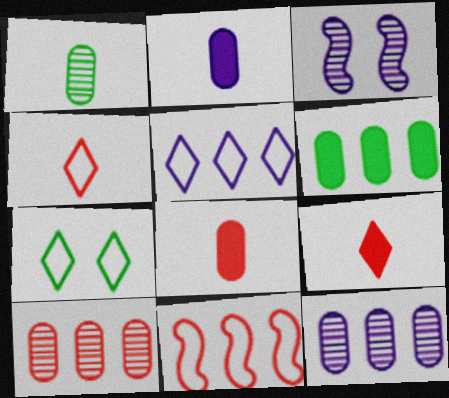[[2, 3, 5], 
[3, 4, 6], 
[4, 5, 7]]